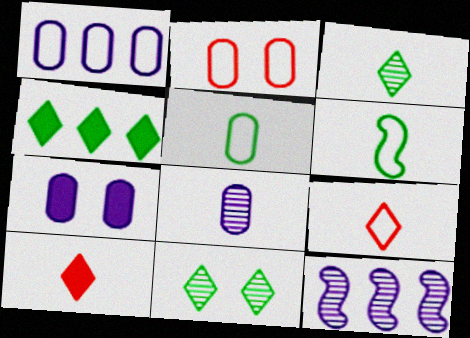[[1, 2, 5], 
[1, 7, 8], 
[6, 8, 10]]